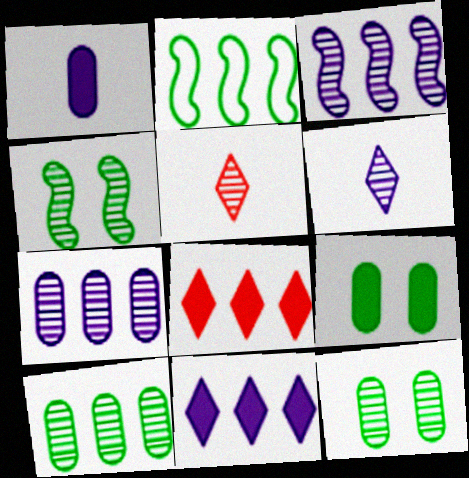[[2, 7, 8], 
[3, 5, 12], 
[4, 5, 7]]